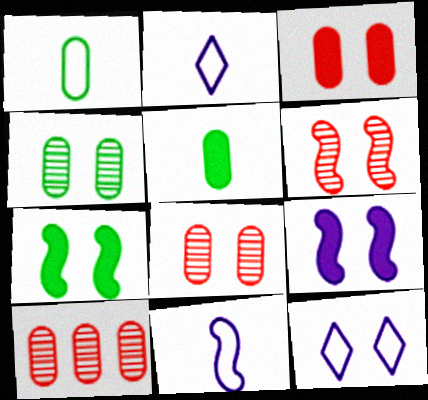[[2, 7, 10], 
[7, 8, 12]]